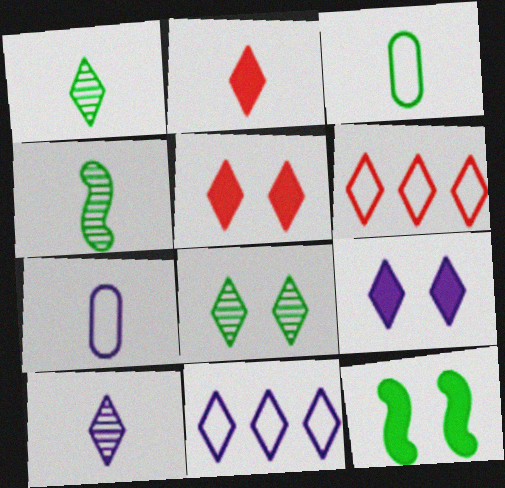[[1, 5, 11], 
[1, 6, 9], 
[2, 4, 7], 
[2, 8, 11], 
[9, 10, 11]]